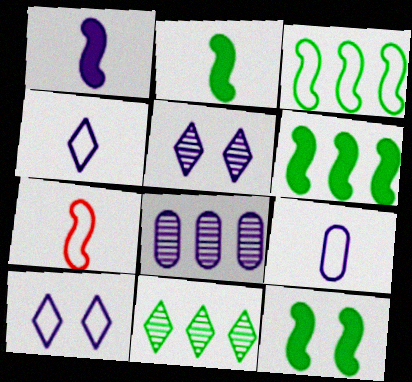[[1, 8, 10], 
[2, 6, 12]]